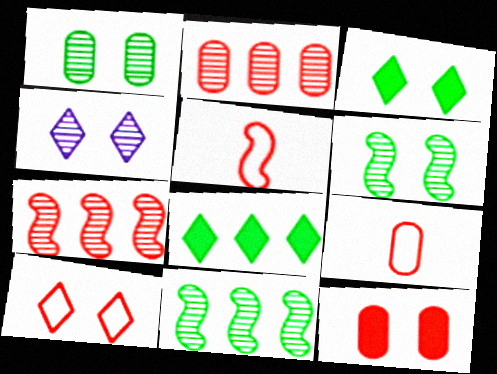[[2, 9, 12], 
[3, 4, 10]]